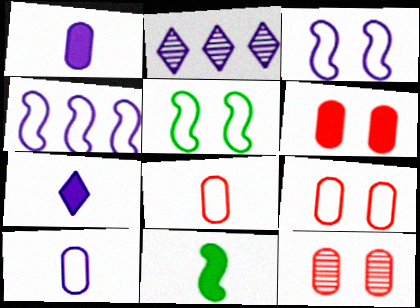[[1, 2, 3], 
[2, 9, 11], 
[6, 9, 12]]